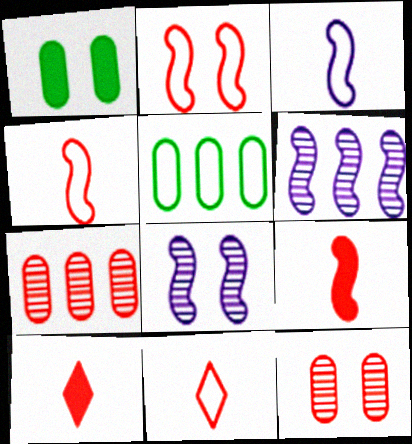[[1, 6, 11], 
[2, 7, 10], 
[5, 8, 10]]